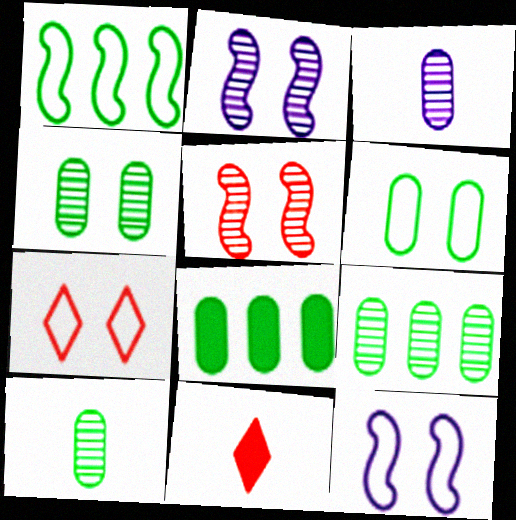[[4, 9, 10], 
[6, 7, 12], 
[6, 8, 10], 
[9, 11, 12]]